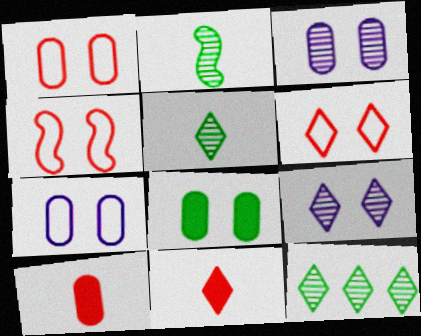[[1, 3, 8], 
[1, 4, 6], 
[4, 8, 9]]